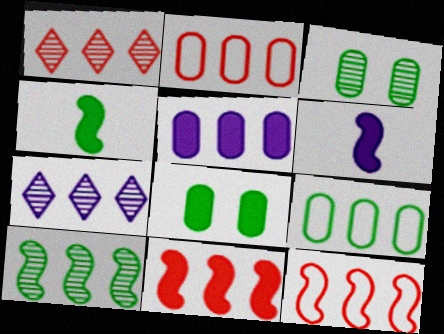[[1, 2, 11], 
[7, 9, 11]]